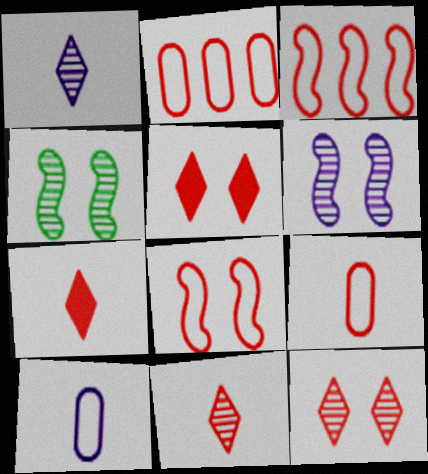[]